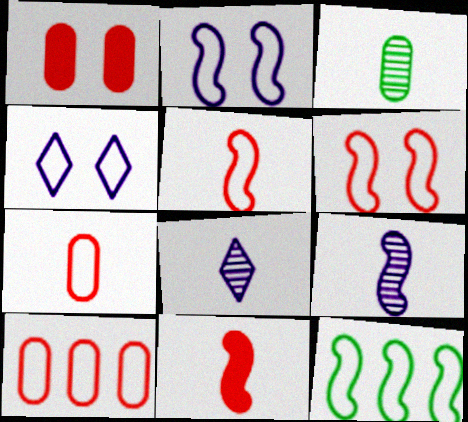[[1, 8, 12], 
[2, 5, 12], 
[4, 7, 12]]